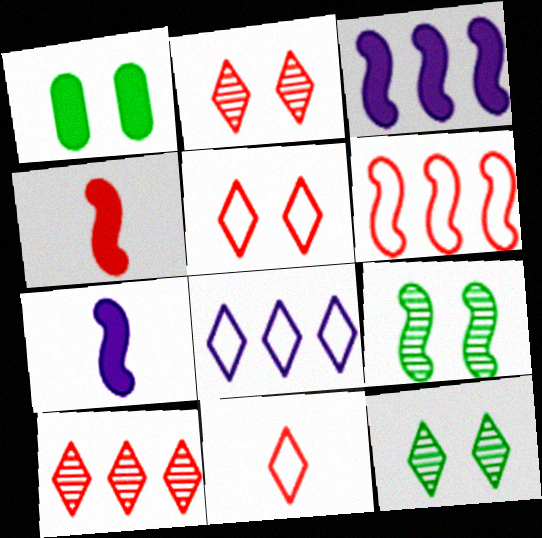[[6, 7, 9]]